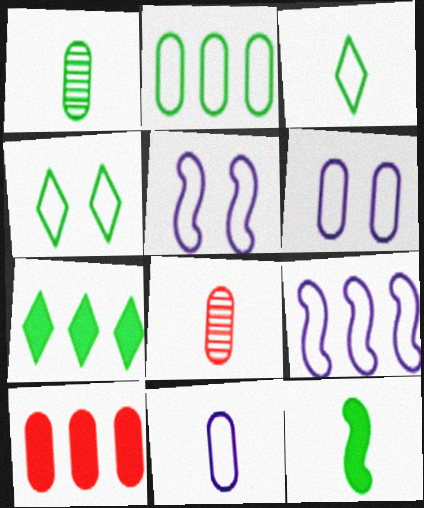[[1, 3, 12], 
[1, 6, 10], 
[5, 7, 8]]